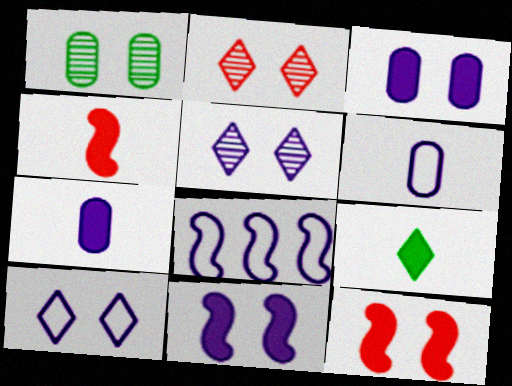[[1, 10, 12], 
[4, 7, 9], 
[5, 7, 8], 
[6, 8, 10]]